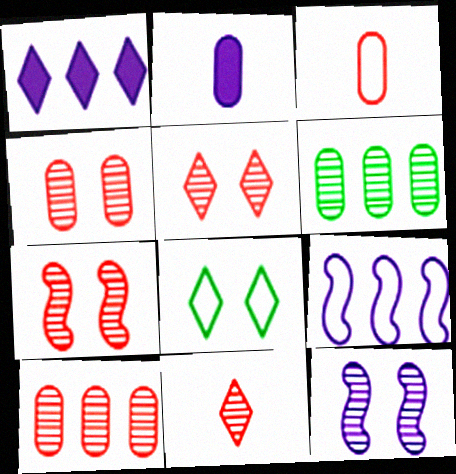[[1, 8, 11], 
[3, 8, 9], 
[4, 5, 7], 
[6, 11, 12], 
[7, 10, 11]]